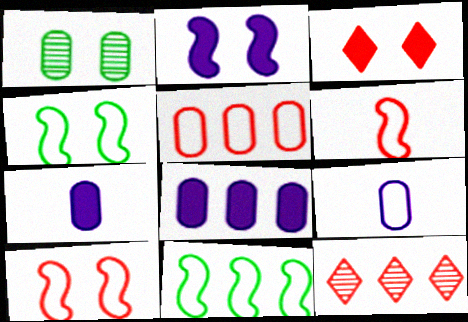[[1, 5, 7], 
[4, 7, 12], 
[8, 11, 12]]